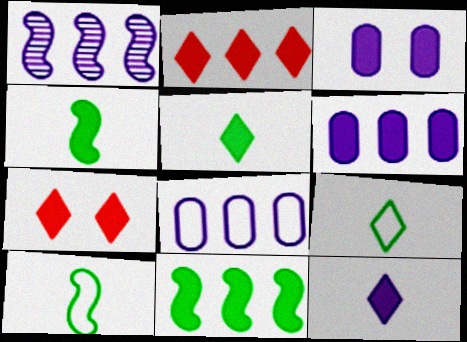[[2, 3, 4], 
[2, 6, 11], 
[4, 6, 7]]